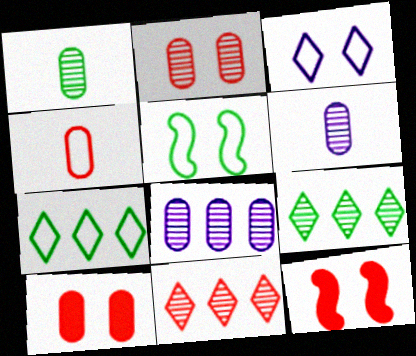[[1, 2, 8], 
[4, 11, 12], 
[6, 7, 12]]